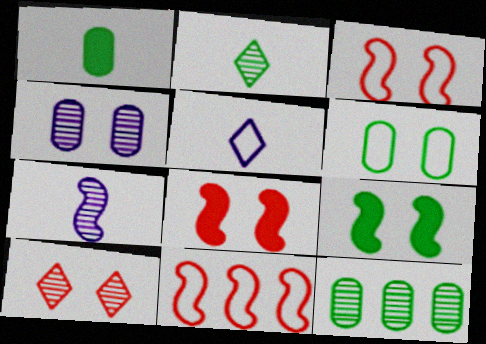[[1, 6, 12], 
[5, 6, 11], 
[5, 8, 12], 
[7, 9, 11], 
[7, 10, 12]]